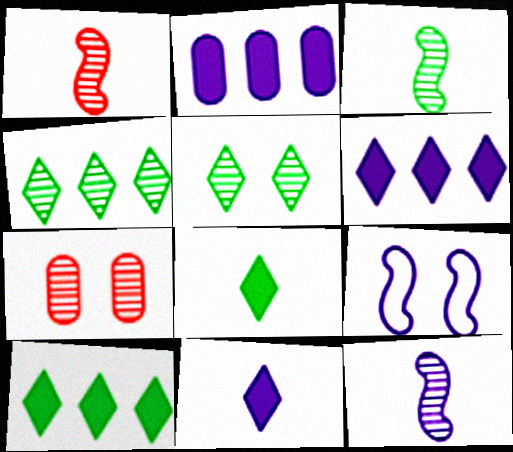[[1, 3, 12], 
[4, 7, 12]]